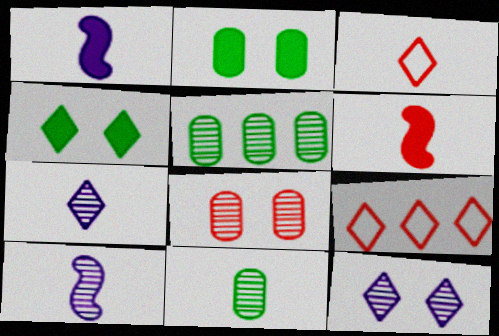[[1, 3, 11], 
[2, 9, 10], 
[4, 7, 9], 
[6, 8, 9]]